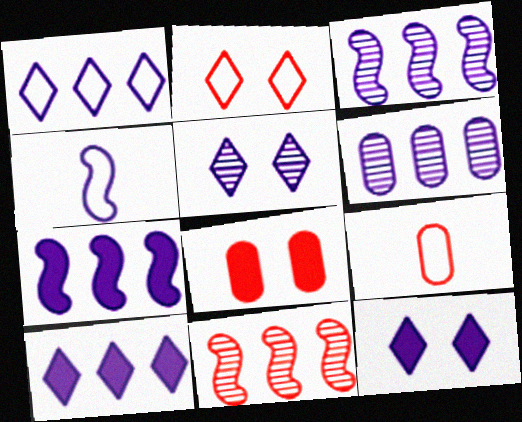[[1, 6, 7], 
[4, 6, 12]]